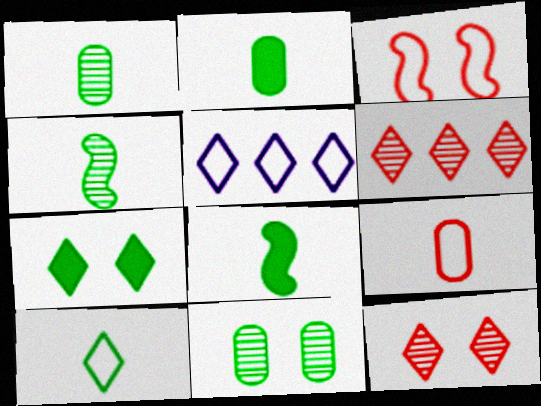[[1, 8, 10], 
[2, 4, 10]]